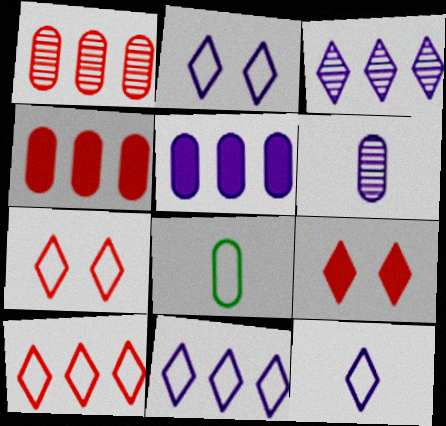[[2, 11, 12]]